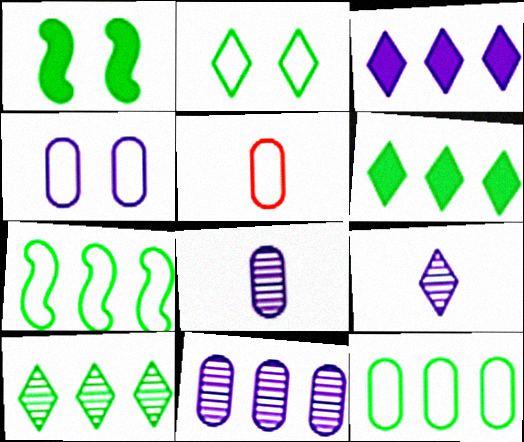[[4, 5, 12]]